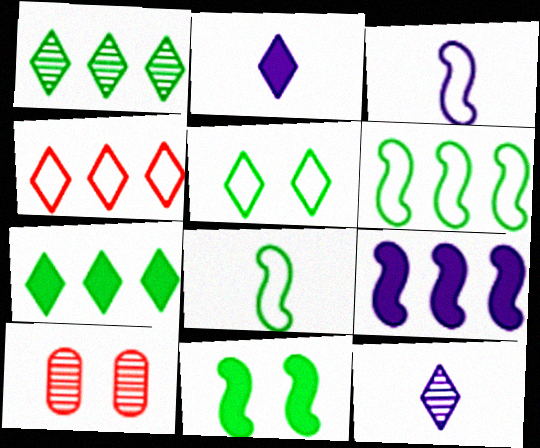[[2, 6, 10], 
[3, 7, 10]]